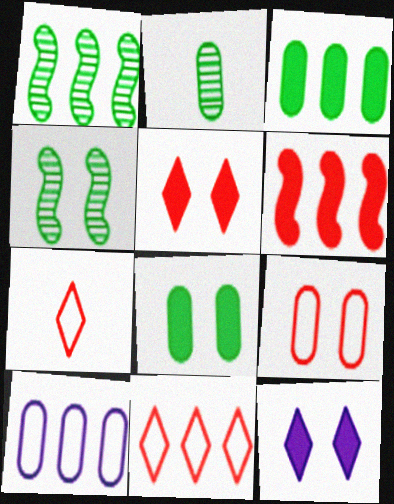[[4, 9, 12]]